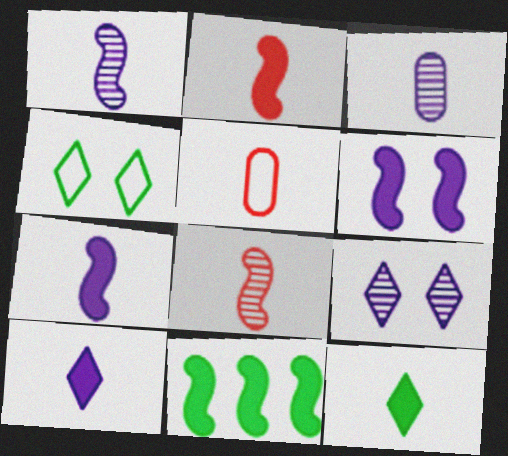[[1, 5, 12], 
[2, 6, 11], 
[5, 9, 11]]